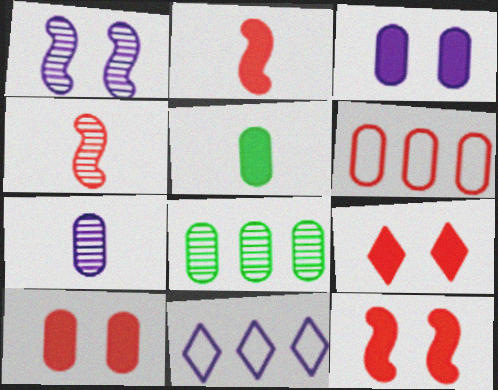[[4, 6, 9], 
[9, 10, 12]]